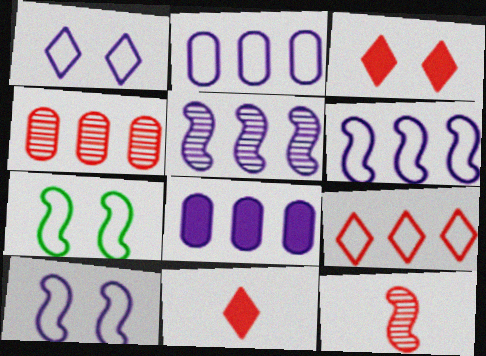[]